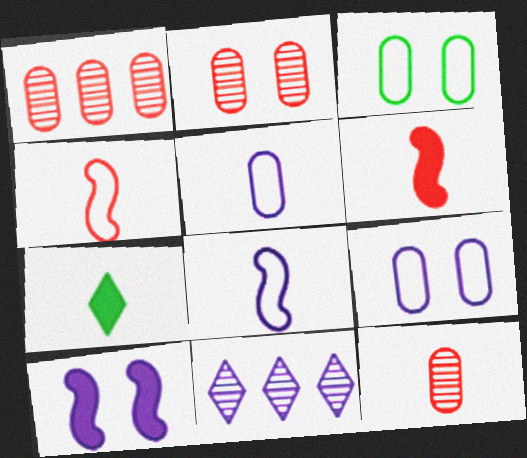[[1, 2, 12], 
[3, 6, 11], 
[5, 10, 11], 
[7, 8, 12]]